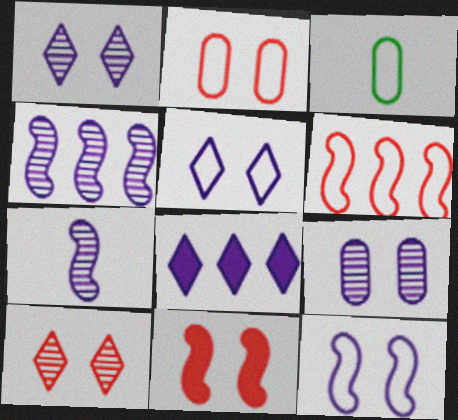[[2, 10, 11], 
[3, 5, 6]]